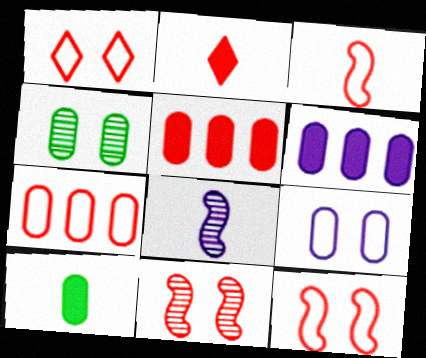[[1, 3, 7], 
[2, 7, 11]]